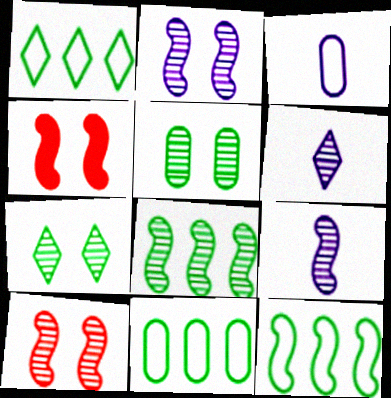[[1, 11, 12], 
[4, 6, 11], 
[4, 9, 12], 
[8, 9, 10]]